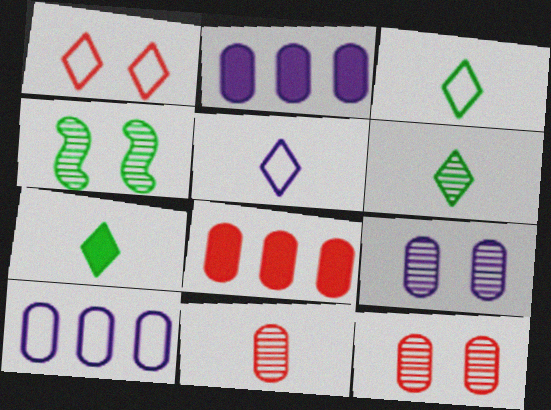[[3, 6, 7], 
[4, 5, 8]]